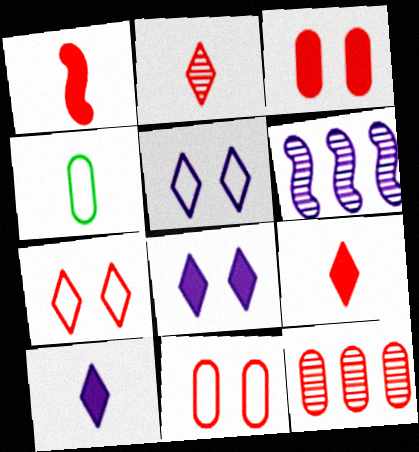[[1, 7, 12]]